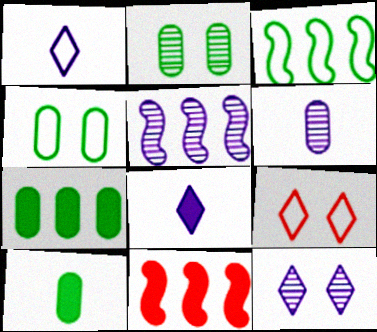[[1, 2, 11], 
[3, 5, 11], 
[5, 6, 12], 
[5, 9, 10]]